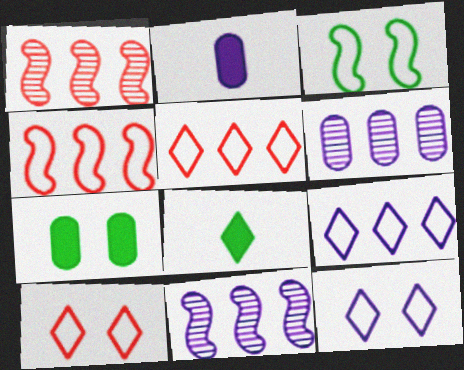[[2, 11, 12]]